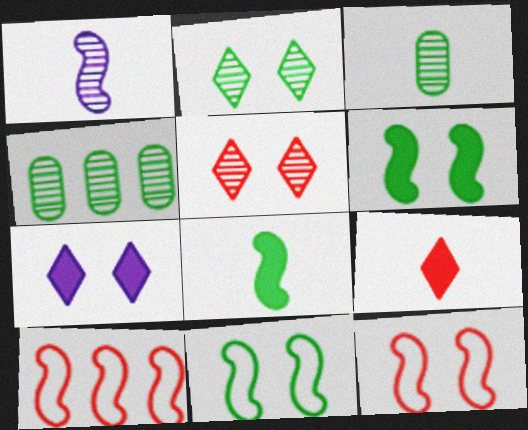[[1, 4, 5], 
[1, 6, 10], 
[3, 7, 10]]